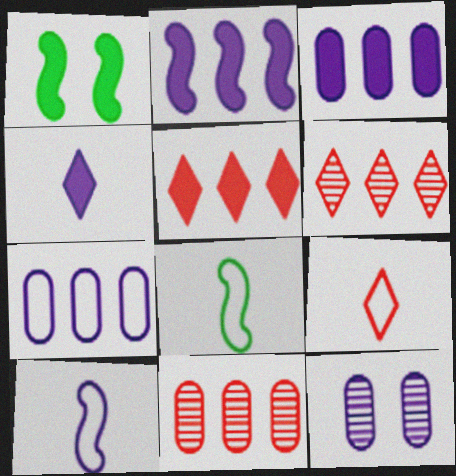[[5, 8, 12]]